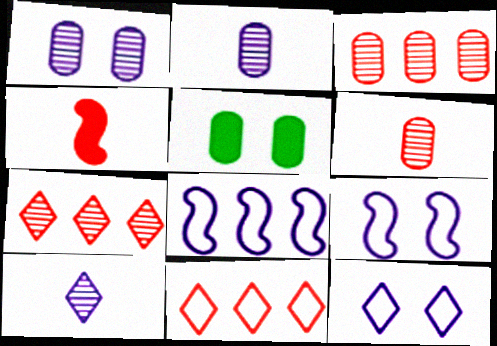[]